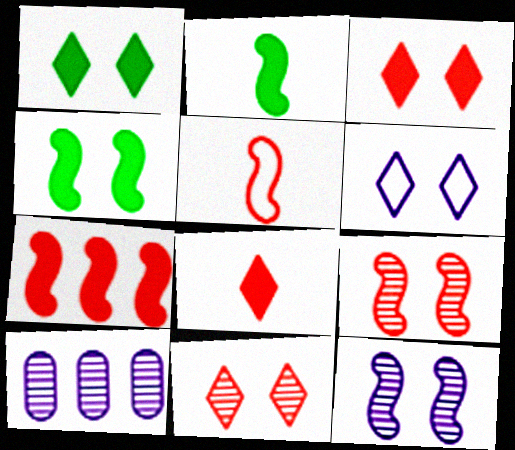[[1, 5, 10], 
[1, 6, 11], 
[5, 7, 9]]